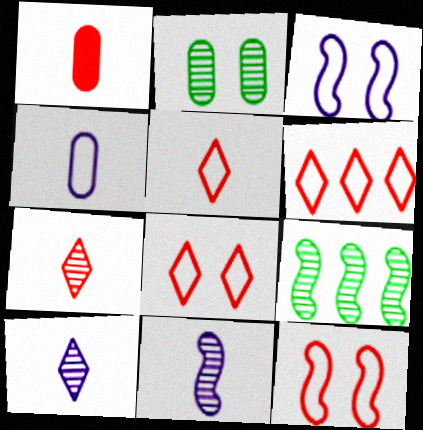[[5, 6, 8]]